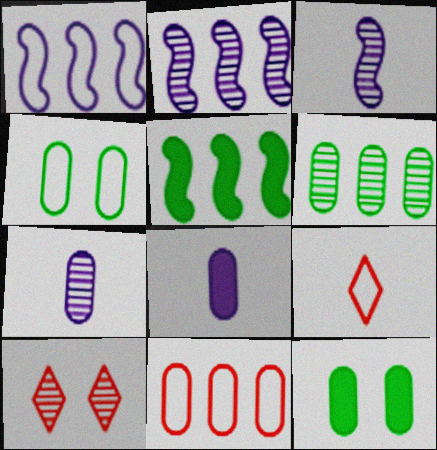[[1, 4, 9], 
[2, 9, 12], 
[3, 6, 10], 
[7, 11, 12]]